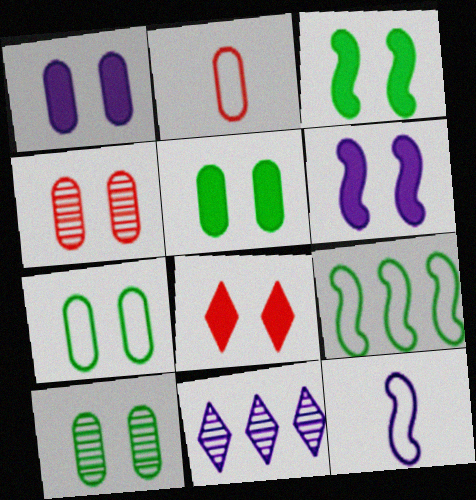[[1, 3, 8], 
[1, 4, 7], 
[1, 11, 12], 
[2, 3, 11], 
[5, 6, 8], 
[5, 7, 10]]